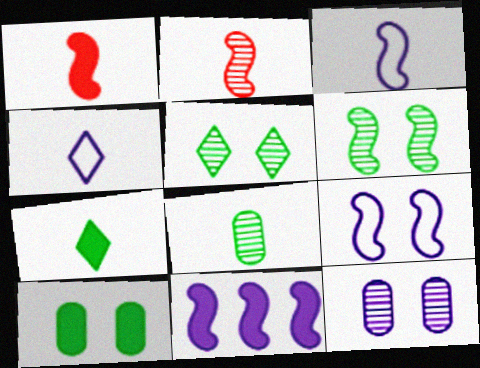[[1, 4, 8], 
[4, 11, 12]]